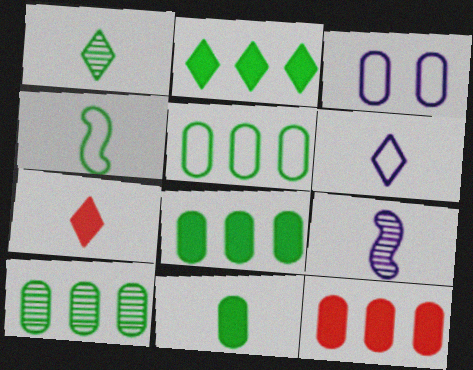[[1, 4, 11], 
[1, 6, 7], 
[5, 8, 10]]